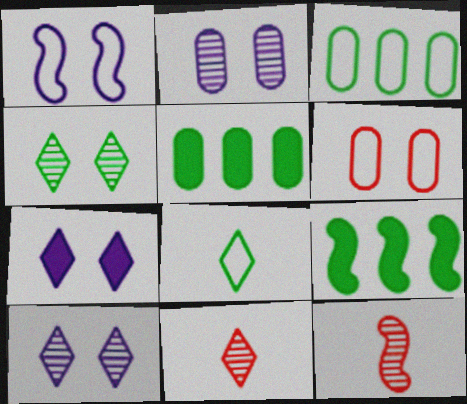[[1, 2, 7], 
[1, 5, 11], 
[1, 9, 12], 
[3, 7, 12]]